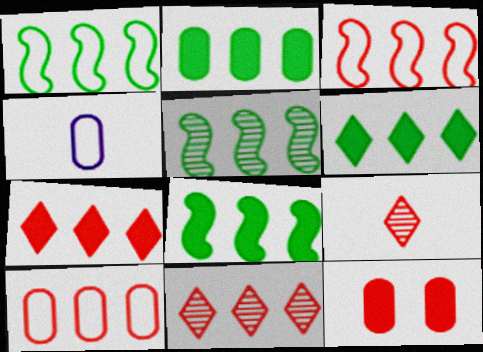[[1, 5, 8], 
[2, 6, 8], 
[3, 9, 12]]